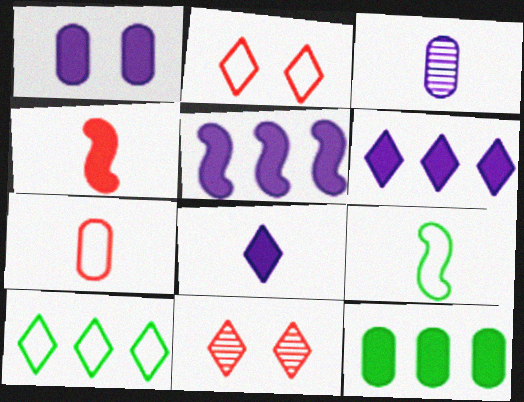[[1, 5, 8], 
[8, 10, 11]]